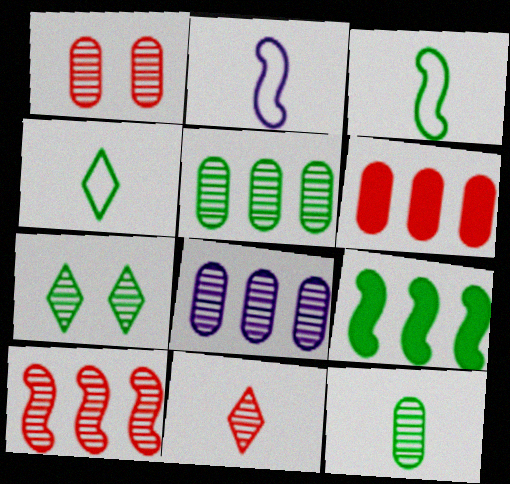[[1, 8, 12], 
[1, 10, 11], 
[2, 6, 7]]